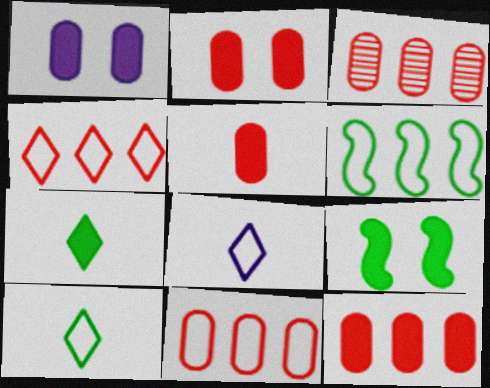[[2, 5, 12], 
[3, 8, 9], 
[3, 11, 12]]